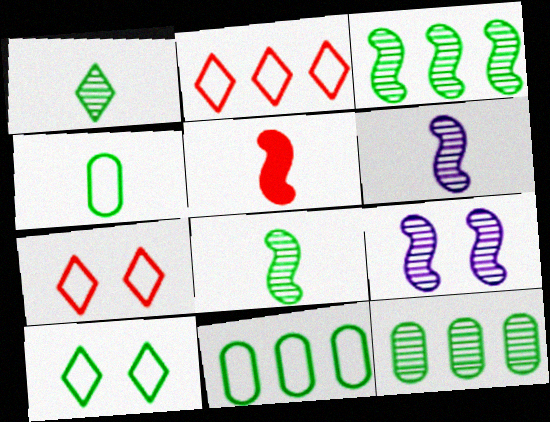[]